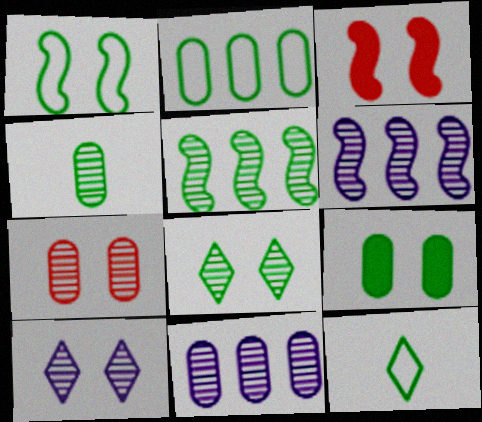[[1, 2, 12], 
[1, 8, 9], 
[2, 4, 9], 
[3, 11, 12], 
[4, 5, 8], 
[4, 7, 11], 
[5, 9, 12]]